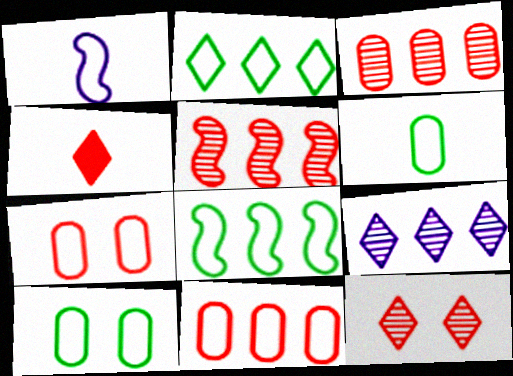[[1, 2, 7], 
[4, 5, 7]]